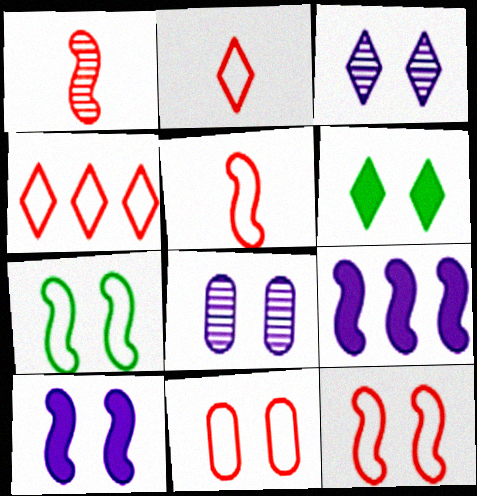[[1, 7, 9], 
[4, 5, 11], 
[6, 8, 12]]